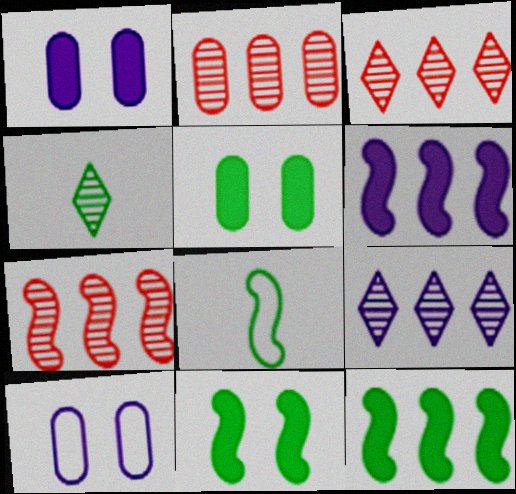[[1, 3, 8], 
[2, 3, 7]]